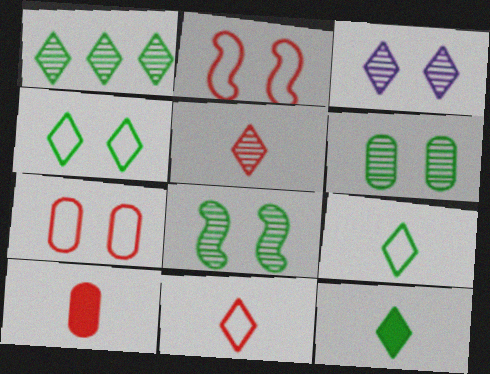[[1, 3, 5], 
[1, 4, 12]]